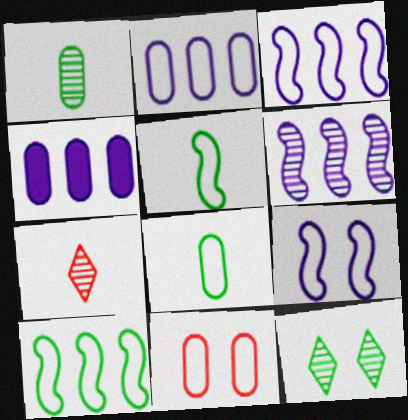[[1, 4, 11], 
[2, 8, 11]]